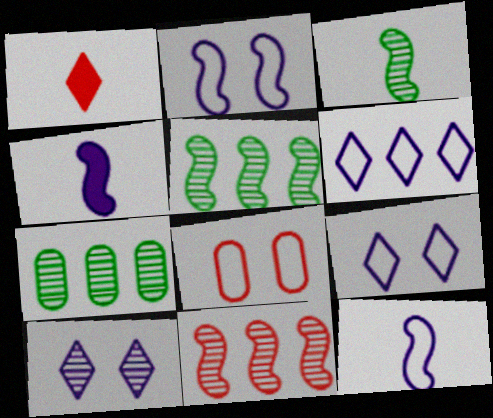[[1, 2, 7], 
[1, 8, 11]]